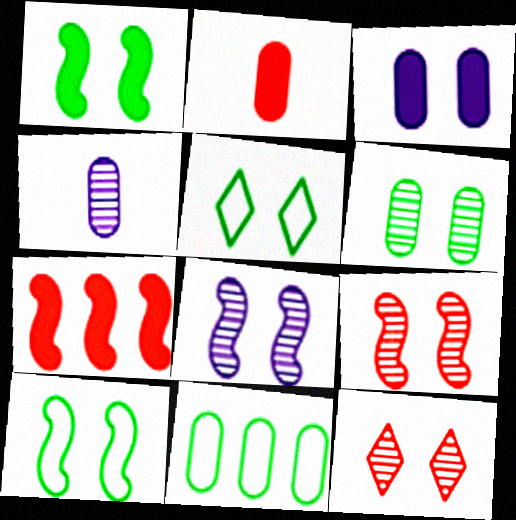[[1, 5, 6], 
[3, 5, 9], 
[3, 10, 12], 
[4, 5, 7], 
[6, 8, 12]]